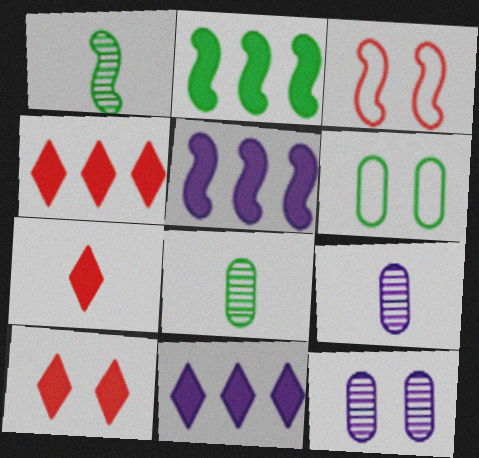[[1, 3, 5], 
[3, 8, 11], 
[4, 7, 10]]